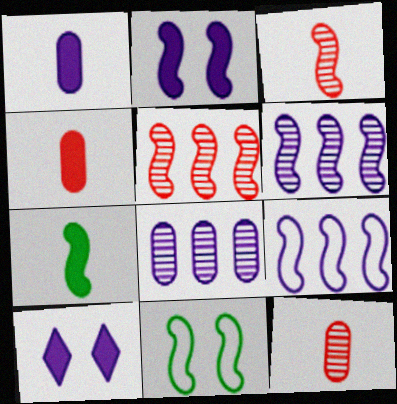[]